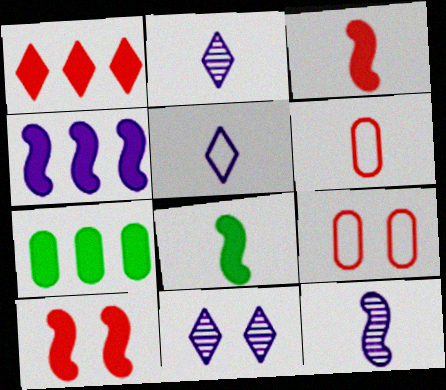[[1, 4, 7], 
[2, 6, 8], 
[4, 8, 10]]